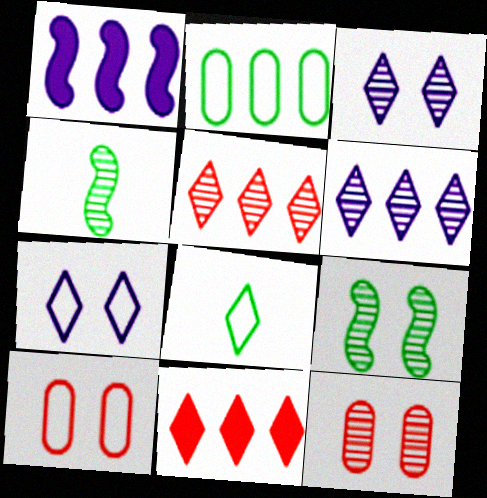[[1, 2, 5], 
[1, 8, 12], 
[3, 8, 11], 
[3, 9, 12], 
[4, 6, 12]]